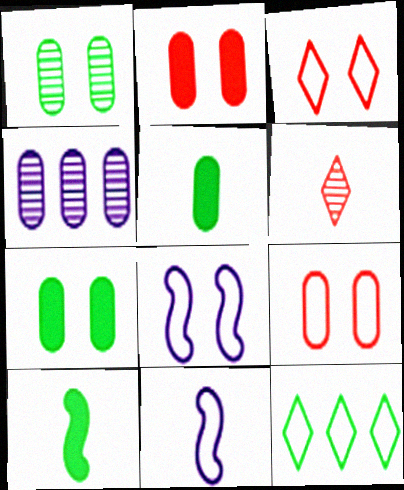[[1, 10, 12], 
[3, 4, 10], 
[4, 5, 9], 
[5, 6, 11], 
[9, 11, 12]]